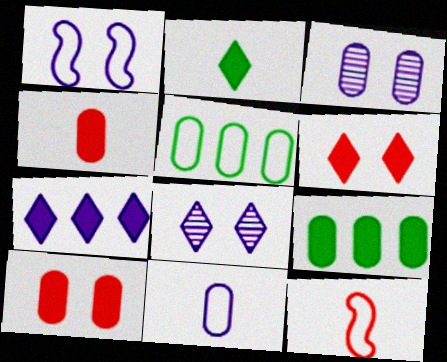[[2, 6, 7], 
[3, 4, 5], 
[8, 9, 12]]